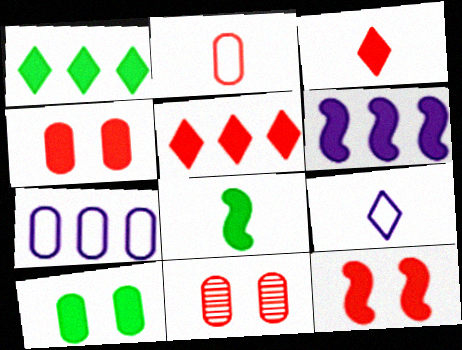[[1, 8, 10], 
[3, 6, 10], 
[6, 8, 12]]